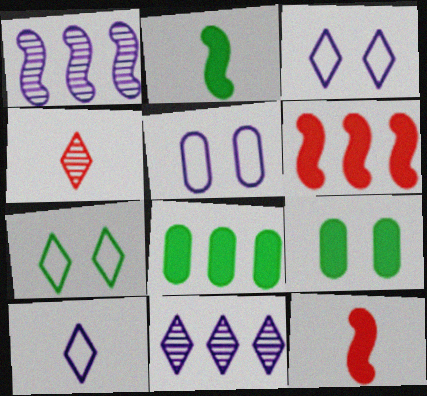[]